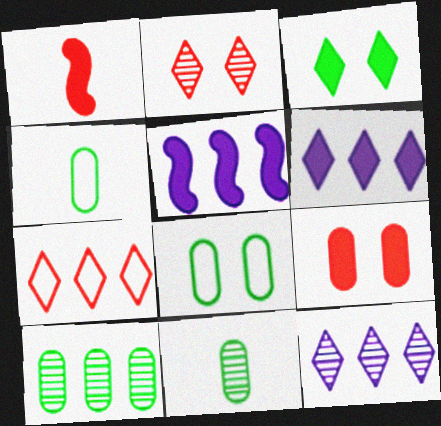[[1, 8, 12], 
[2, 4, 5], 
[5, 7, 10]]